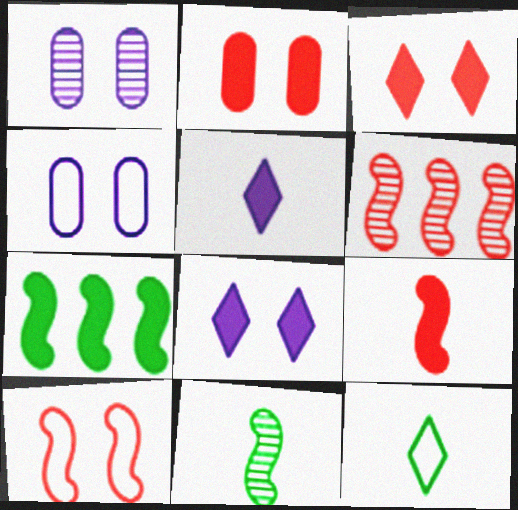[[2, 5, 7], 
[6, 9, 10]]